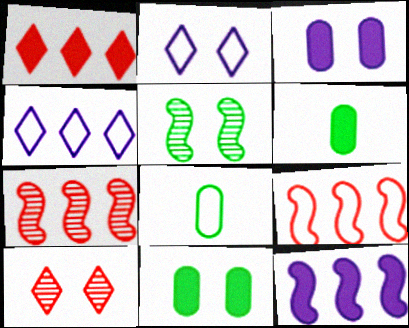[[2, 6, 7], 
[2, 8, 9], 
[8, 10, 12]]